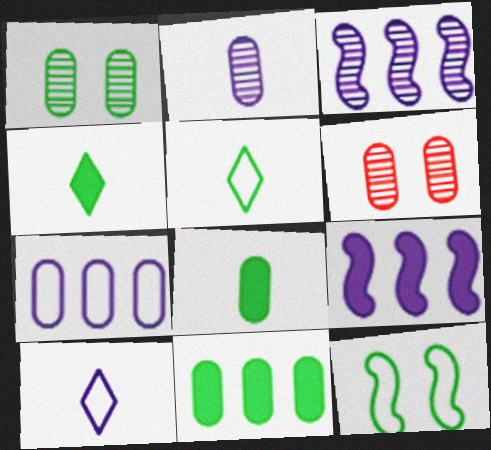[[5, 6, 9], 
[6, 7, 8]]